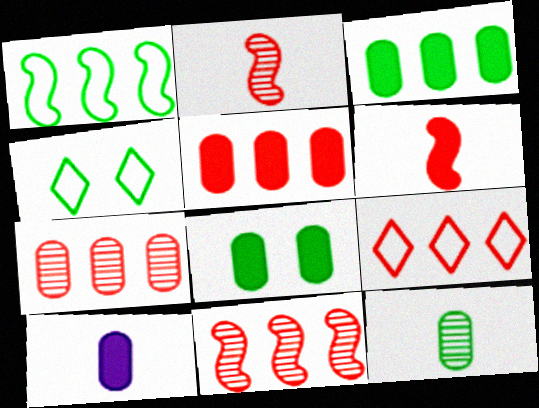[[4, 10, 11], 
[5, 8, 10], 
[5, 9, 11]]